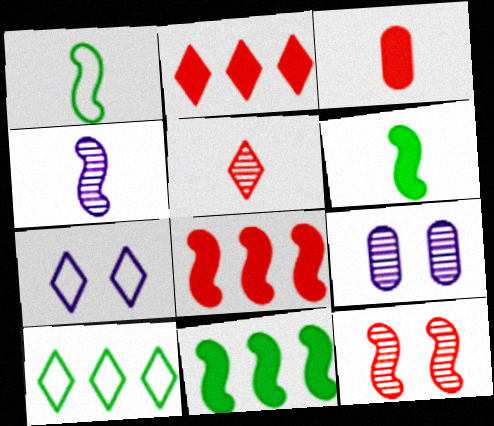[[1, 2, 9]]